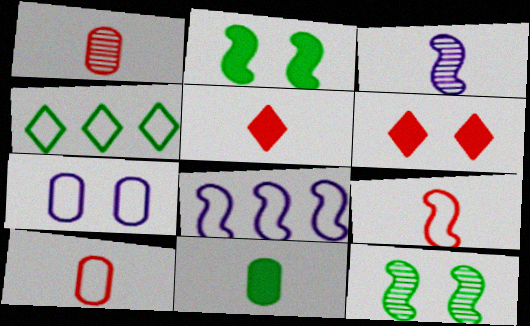[[1, 5, 9], 
[4, 7, 9], 
[4, 11, 12], 
[6, 7, 12]]